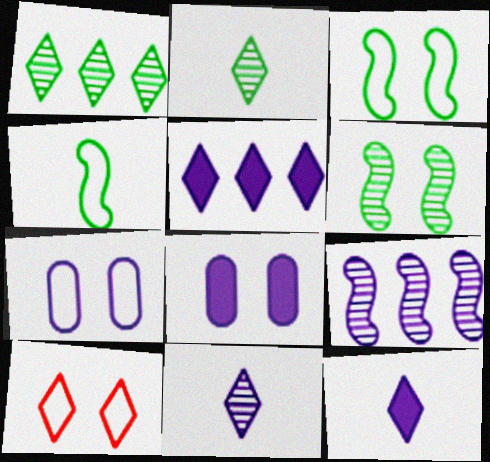[[1, 10, 12], 
[2, 5, 10], 
[3, 7, 10], 
[6, 8, 10], 
[7, 9, 12]]